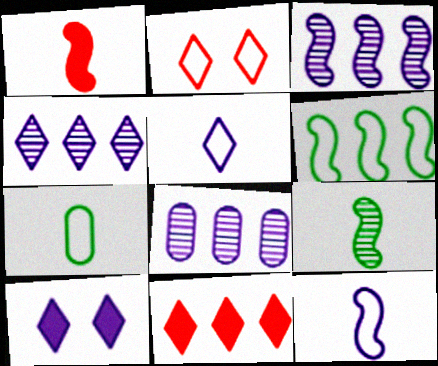[[1, 9, 12], 
[3, 4, 8], 
[4, 5, 10], 
[6, 8, 11], 
[8, 10, 12]]